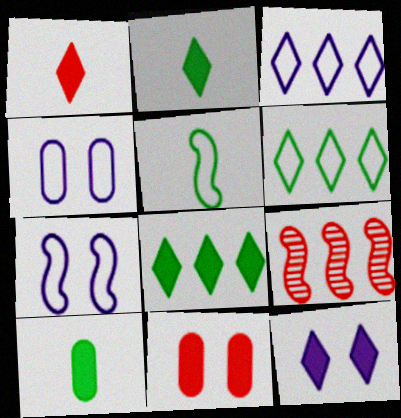[[1, 8, 12], 
[2, 4, 9]]